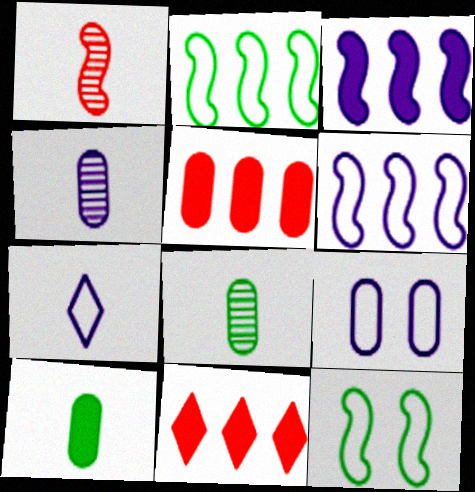[[1, 3, 12], 
[1, 7, 10], 
[4, 11, 12], 
[5, 8, 9], 
[6, 7, 9]]